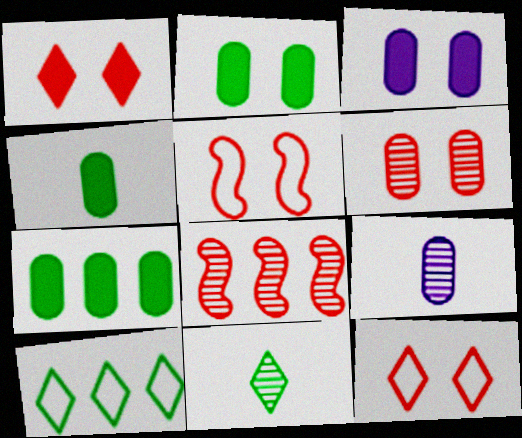[[1, 5, 6], 
[2, 4, 7]]